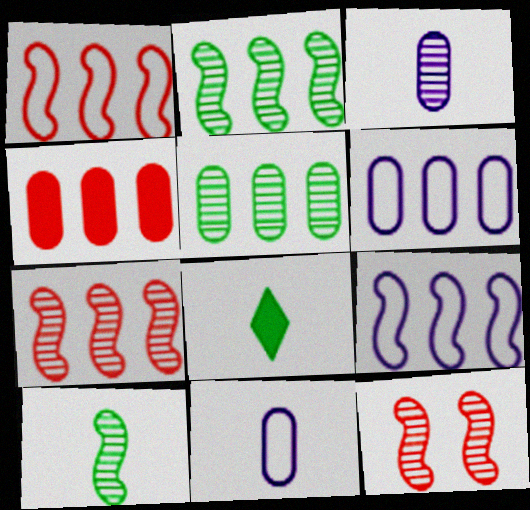[[4, 5, 6], 
[6, 8, 12]]